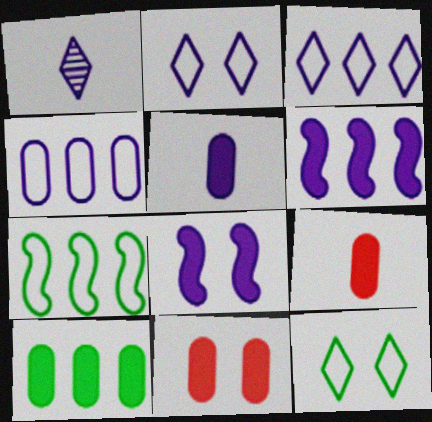[[1, 4, 8], 
[1, 7, 11], 
[5, 10, 11]]